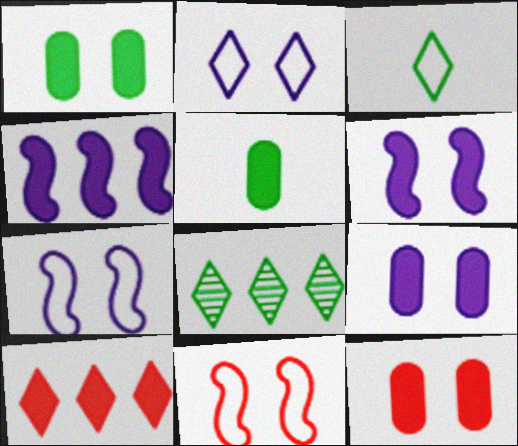[[1, 9, 12], 
[5, 6, 10]]